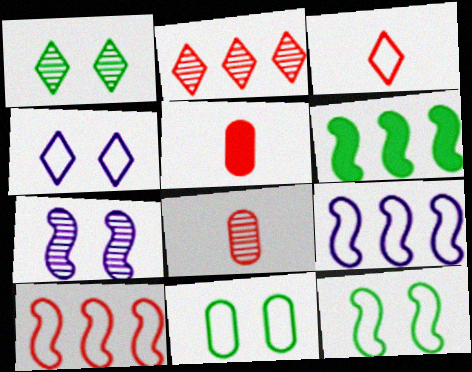[[1, 5, 9], 
[3, 9, 11], 
[4, 6, 8]]